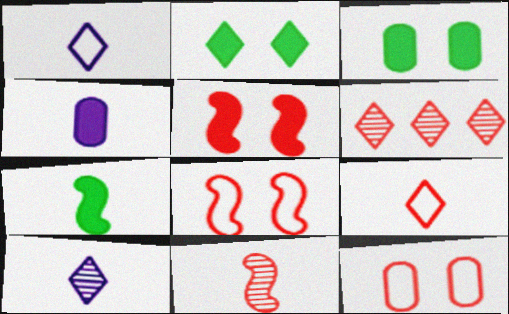[[1, 2, 6]]